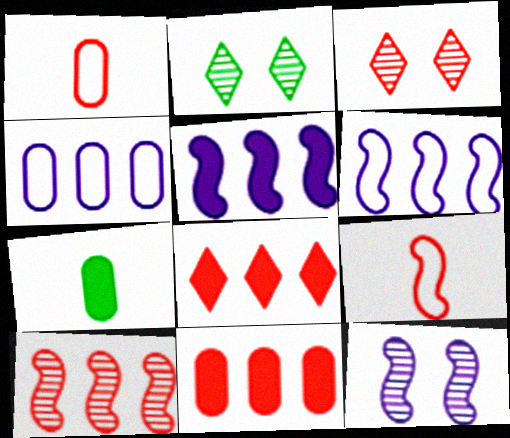[[1, 2, 5], 
[3, 6, 7], 
[3, 9, 11]]